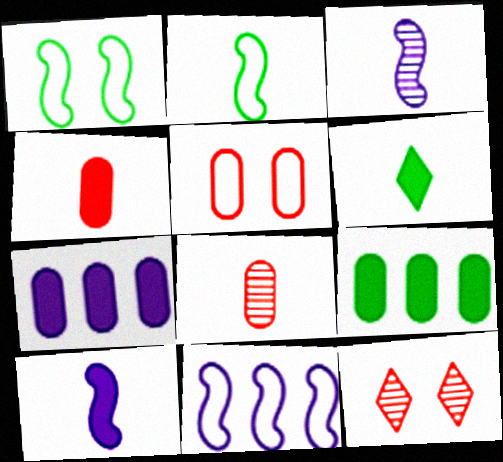[[2, 7, 12], 
[4, 6, 10]]